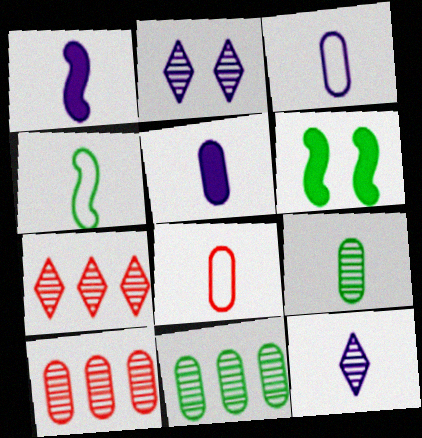[[1, 3, 12], 
[3, 6, 7], 
[5, 8, 9]]